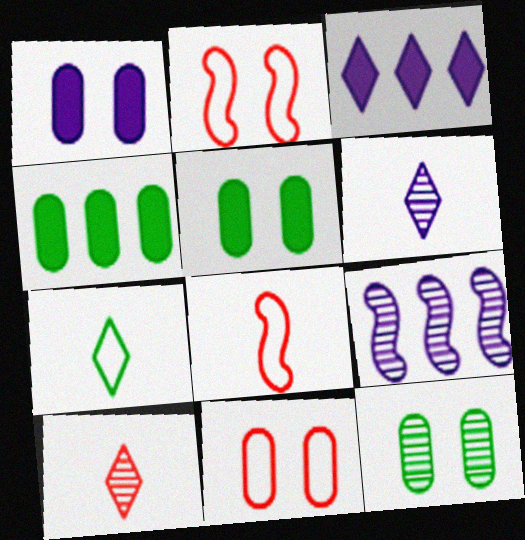[[1, 11, 12], 
[2, 4, 6], 
[3, 8, 12], 
[9, 10, 12]]